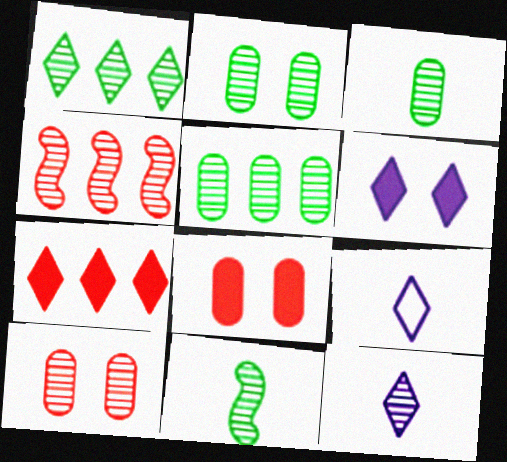[[1, 2, 11], 
[2, 3, 5], 
[2, 4, 12]]